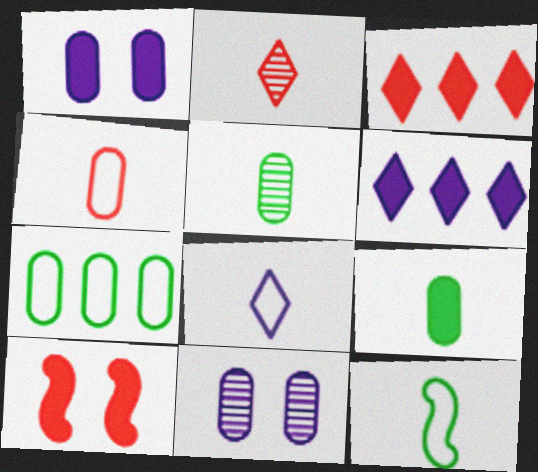[[3, 11, 12], 
[4, 8, 12], 
[6, 9, 10]]